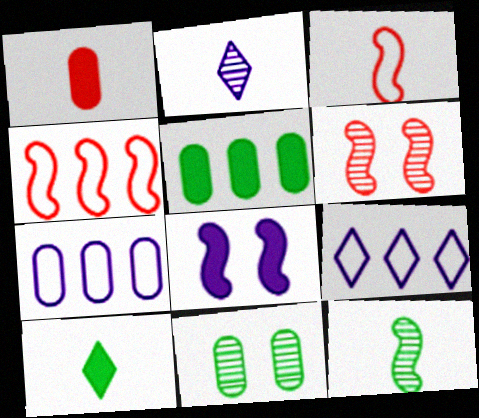[[1, 7, 11], 
[2, 7, 8], 
[4, 8, 12], 
[6, 7, 10]]